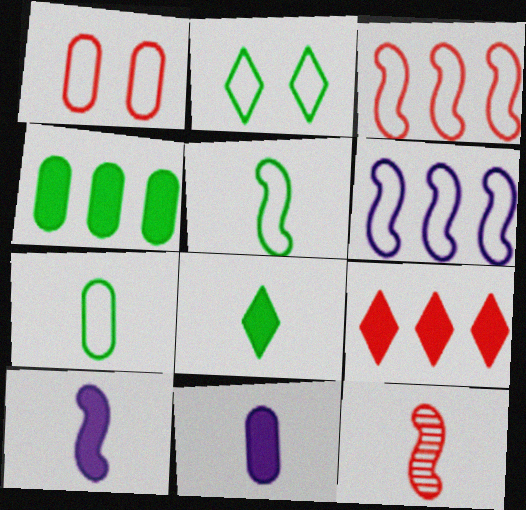[[1, 9, 12], 
[5, 10, 12]]